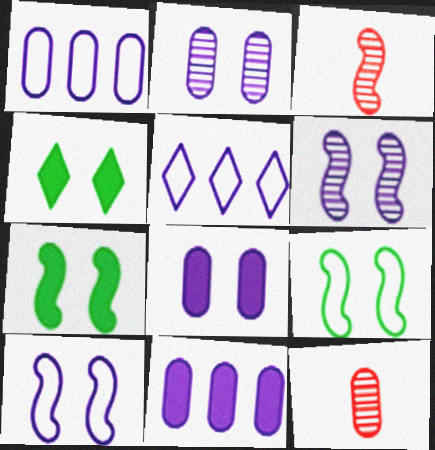[[1, 3, 4], 
[5, 7, 12]]